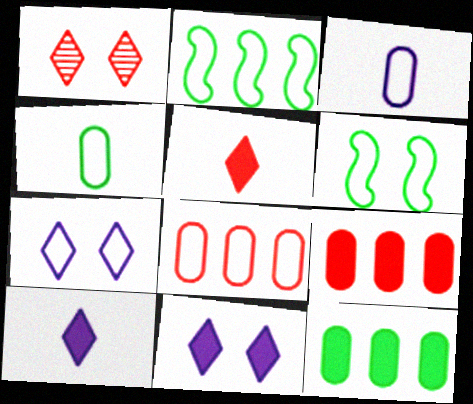[]